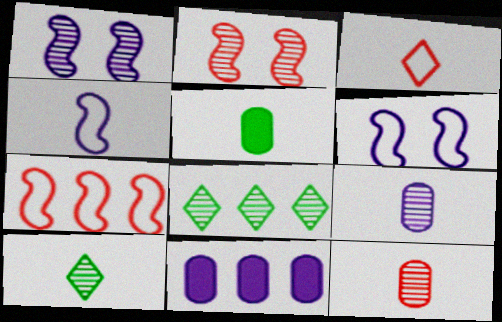[[1, 8, 12], 
[2, 8, 9], 
[7, 8, 11]]